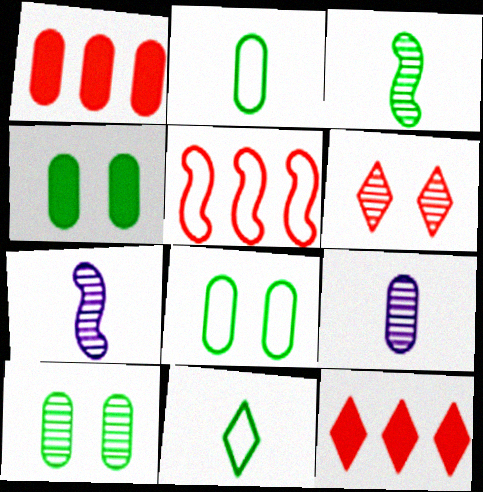[[1, 8, 9], 
[4, 8, 10], 
[7, 8, 12]]